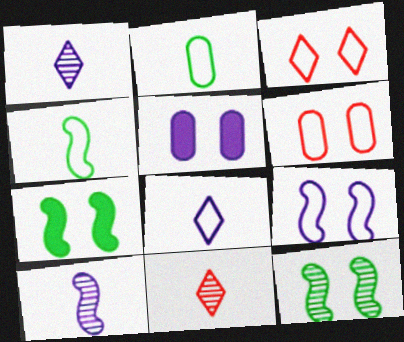[[3, 5, 12]]